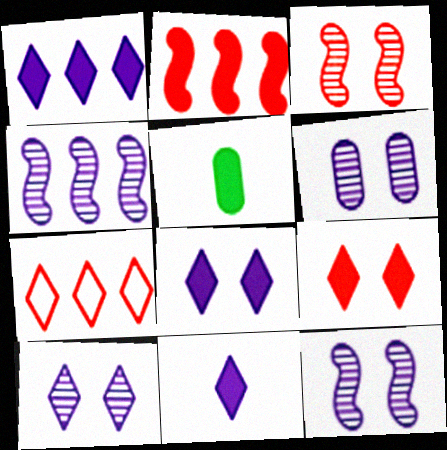[[1, 8, 11], 
[2, 5, 8], 
[5, 7, 12], 
[6, 10, 12]]